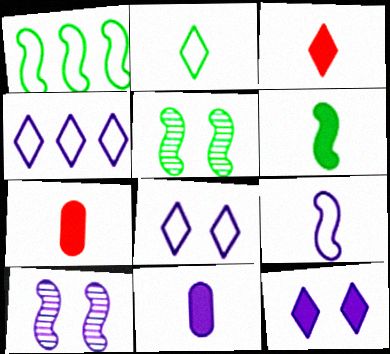[[1, 5, 6], 
[3, 6, 11], 
[4, 5, 7], 
[4, 10, 11]]